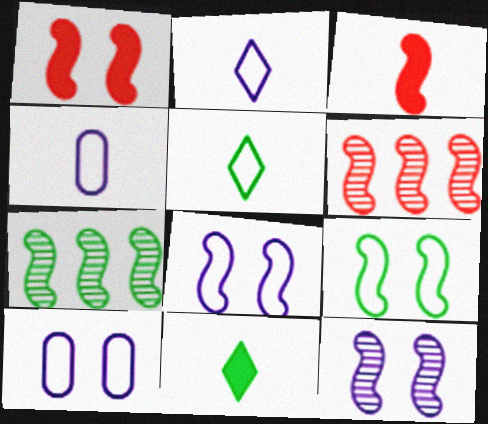[[1, 9, 12], 
[3, 7, 8], 
[6, 10, 11]]